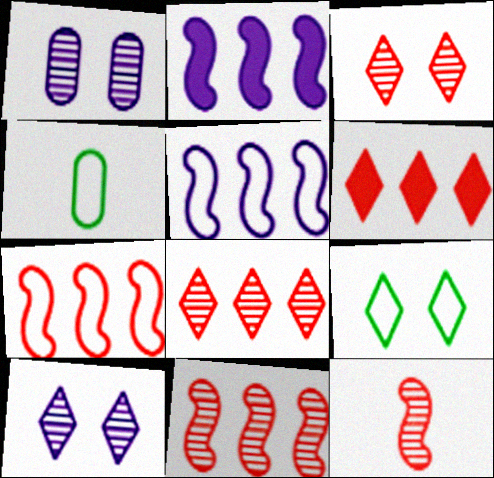[[2, 3, 4]]